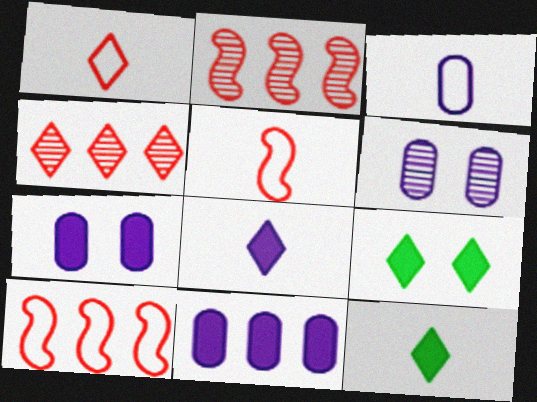[[2, 3, 9], 
[3, 6, 11], 
[6, 10, 12]]